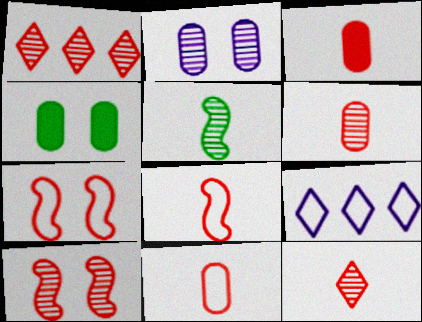[[1, 2, 5], 
[1, 3, 7], 
[1, 6, 10], 
[3, 6, 11], 
[3, 8, 12]]